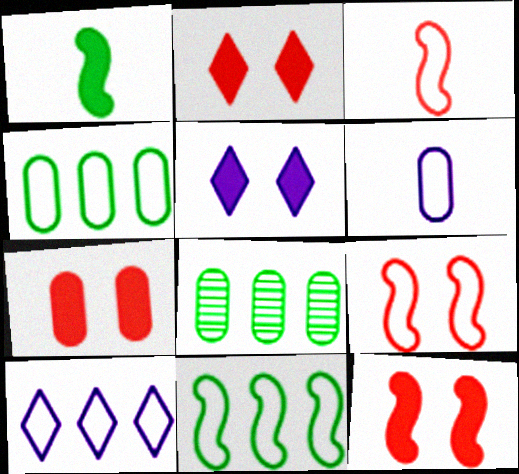[[2, 7, 12], 
[3, 5, 8], 
[6, 7, 8]]